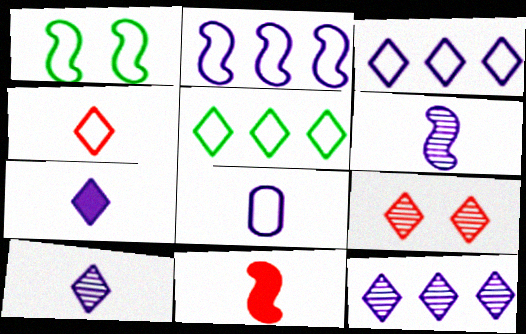[[5, 7, 9], 
[6, 7, 8]]